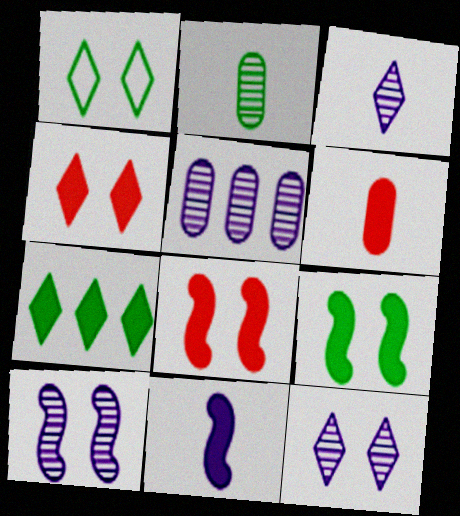[[1, 4, 12], 
[3, 5, 10]]